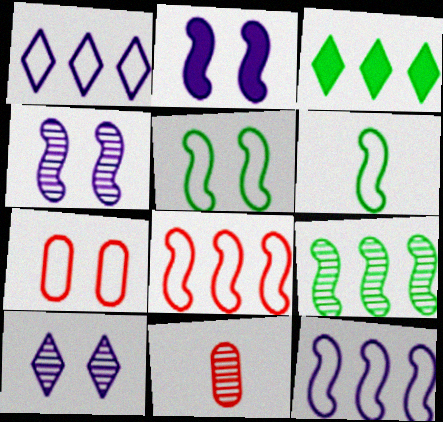[[1, 6, 7], 
[9, 10, 11]]